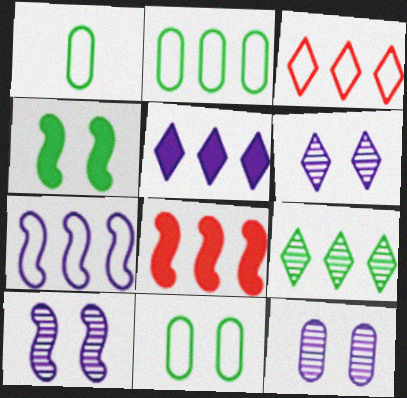[[1, 2, 11], 
[1, 4, 9], 
[1, 6, 8], 
[2, 3, 7], 
[3, 5, 9], 
[6, 10, 12]]